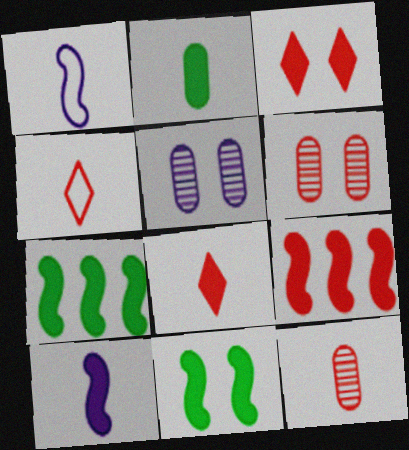[[2, 8, 10], 
[4, 5, 7], 
[4, 6, 9], 
[9, 10, 11]]